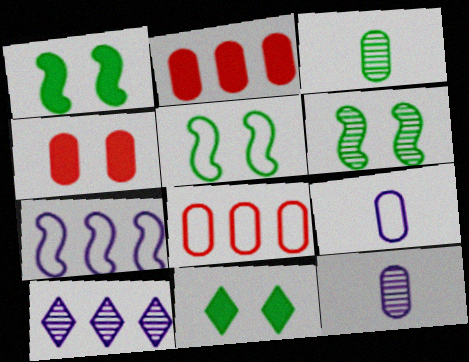[[1, 5, 6]]